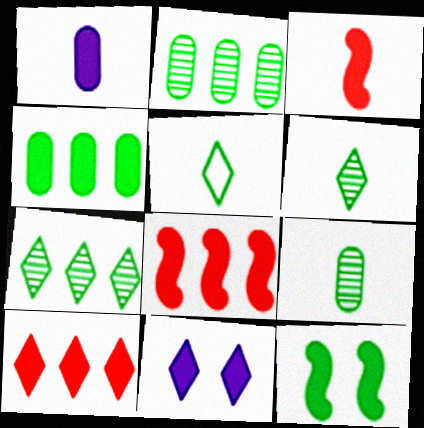[[1, 10, 12], 
[2, 5, 12], 
[3, 4, 11]]